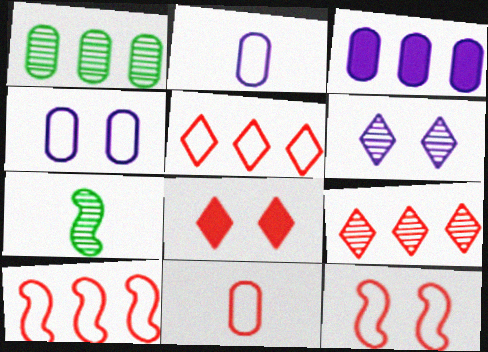[[5, 11, 12]]